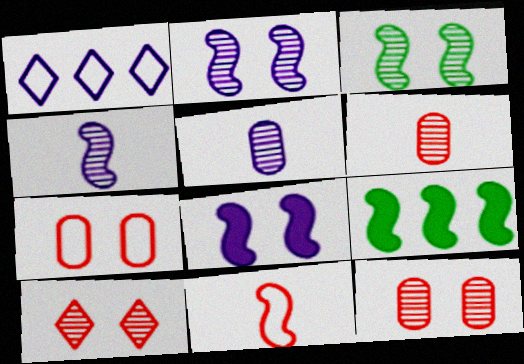[[1, 5, 8], 
[2, 9, 11]]